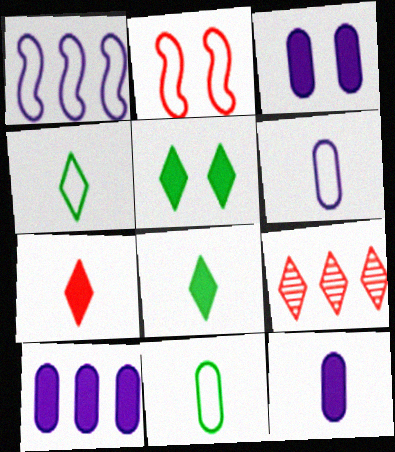[[3, 10, 12]]